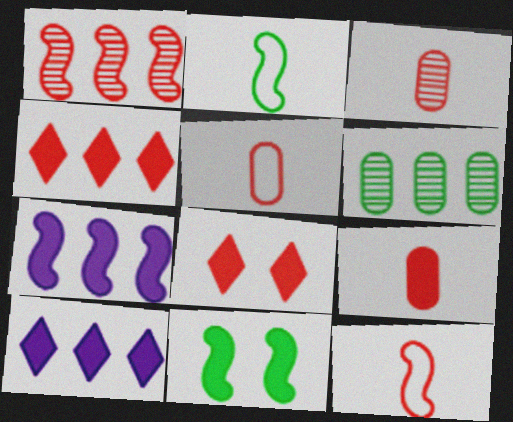[[1, 5, 8], 
[3, 5, 9], 
[9, 10, 11]]